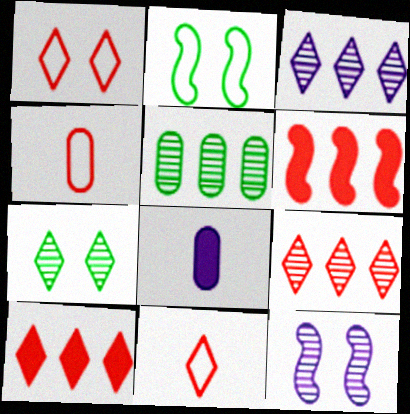[[2, 8, 9]]